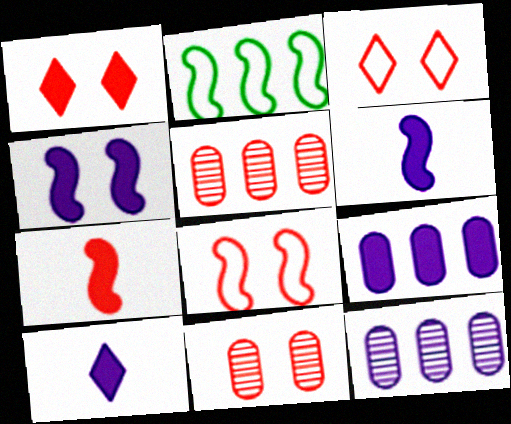[[1, 8, 11], 
[2, 10, 11], 
[3, 5, 7], 
[4, 9, 10]]